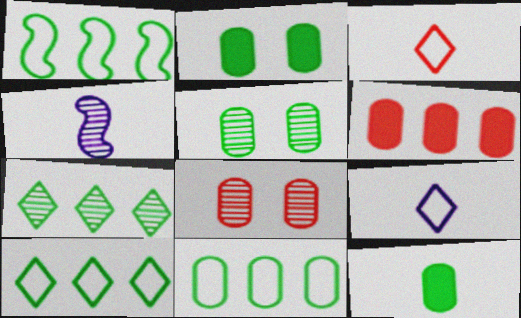[[1, 10, 11], 
[3, 4, 12], 
[4, 7, 8], 
[5, 11, 12]]